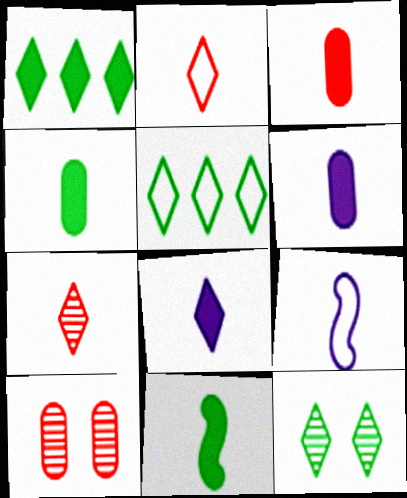[[1, 9, 10], 
[3, 4, 6], 
[3, 8, 11], 
[4, 7, 9]]